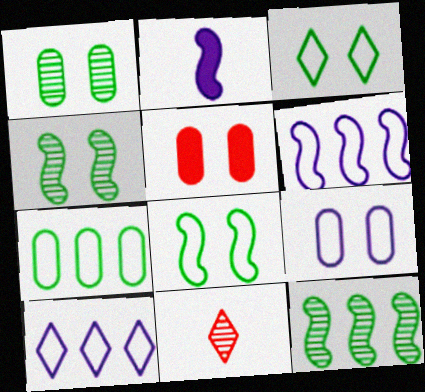[[1, 5, 9]]